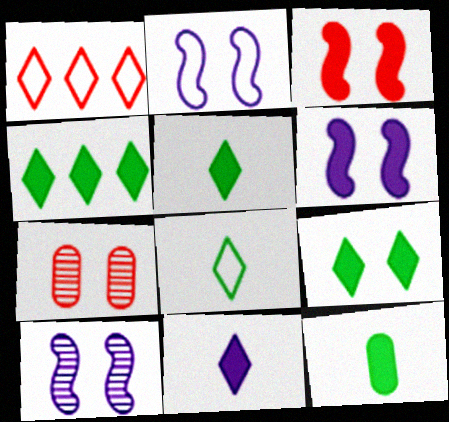[[1, 10, 12], 
[2, 6, 10], 
[2, 7, 9], 
[4, 5, 9]]